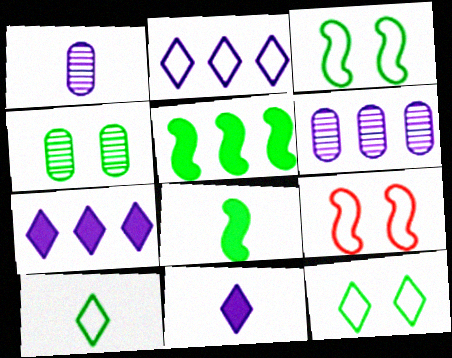[[4, 5, 10]]